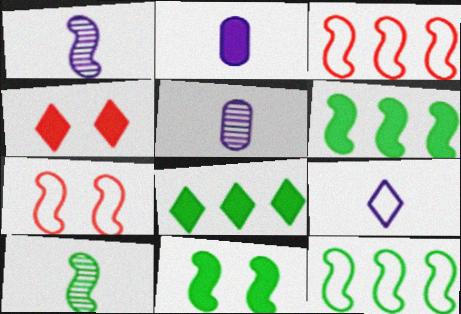[[1, 2, 9], 
[1, 3, 11], 
[1, 6, 7], 
[2, 4, 6], 
[4, 5, 12], 
[5, 7, 8], 
[10, 11, 12]]